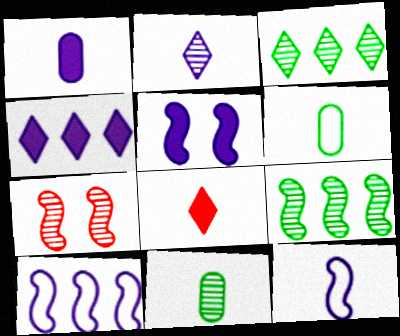[[1, 2, 12], 
[1, 4, 5], 
[4, 6, 7], 
[8, 11, 12]]